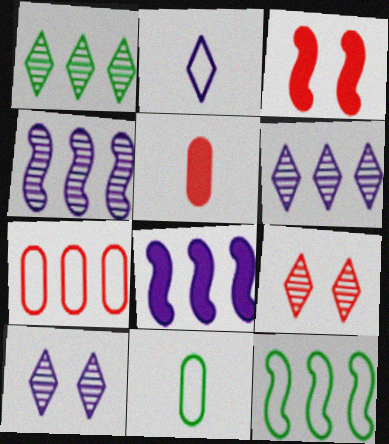[[1, 7, 8], 
[3, 6, 11], 
[5, 10, 12], 
[8, 9, 11]]